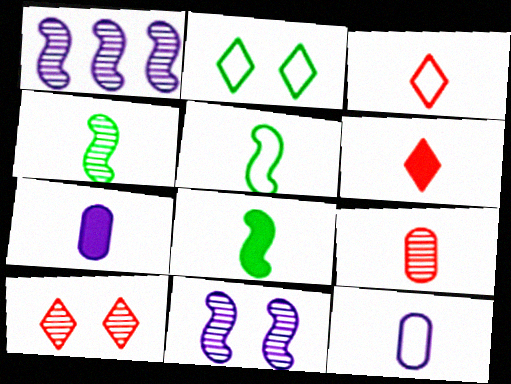[[3, 4, 7], 
[3, 5, 12], 
[4, 5, 8], 
[4, 6, 12], 
[6, 7, 8]]